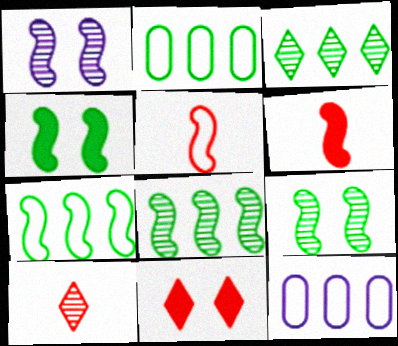[[1, 6, 7], 
[4, 10, 12]]